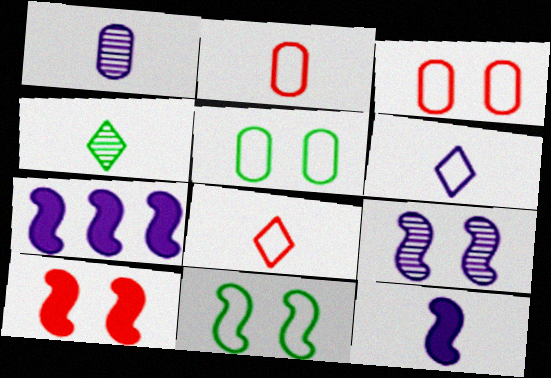[[1, 6, 12], 
[2, 4, 12], 
[3, 4, 7], 
[9, 10, 11]]